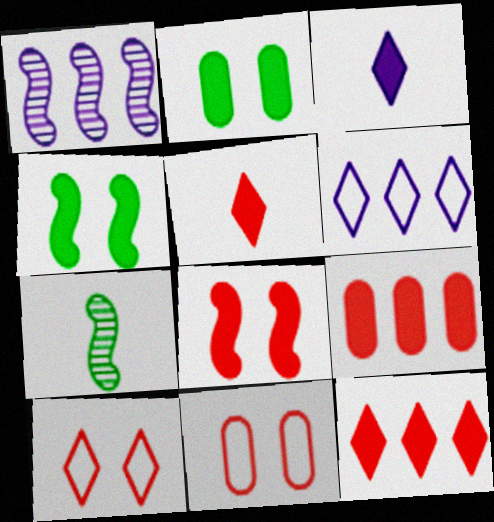[[3, 4, 9], 
[5, 8, 9]]